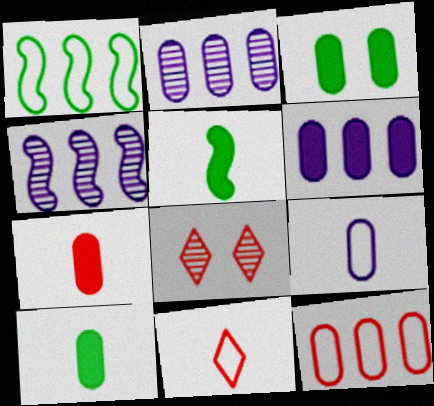[[3, 4, 11], 
[3, 6, 7]]